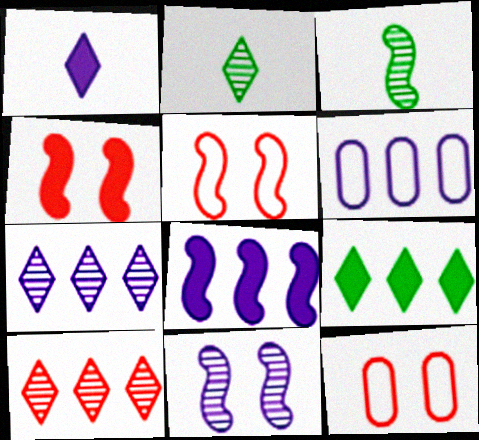[[1, 6, 11], 
[2, 4, 6], 
[2, 8, 12], 
[3, 5, 8], 
[6, 7, 8]]